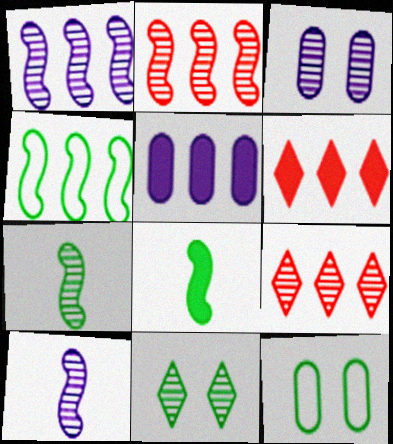[[3, 7, 9], 
[4, 5, 9], 
[6, 10, 12]]